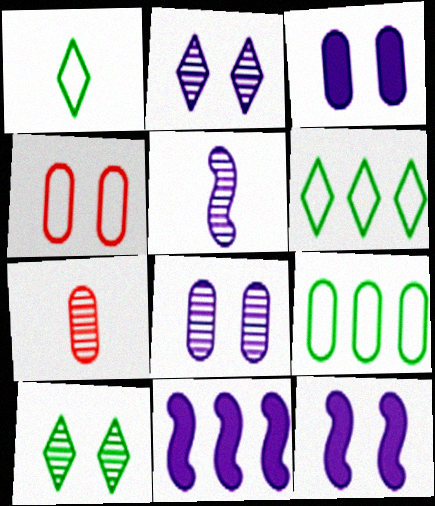[[3, 7, 9], 
[4, 10, 12], 
[6, 7, 12]]